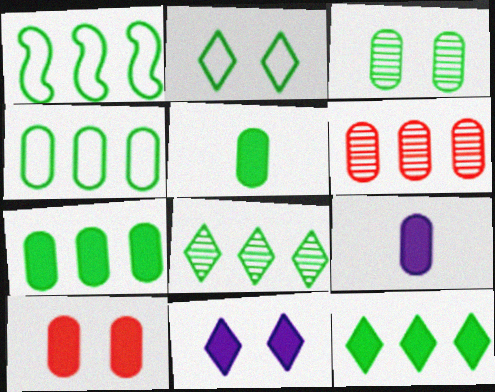[[1, 7, 8], 
[3, 4, 5], 
[7, 9, 10]]